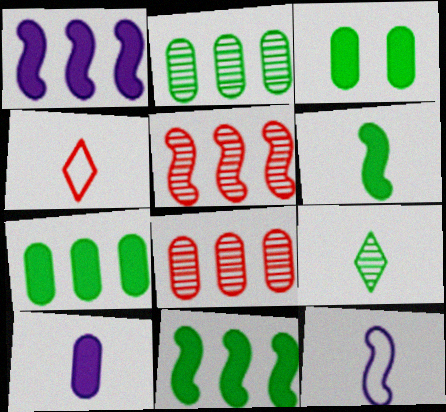[]